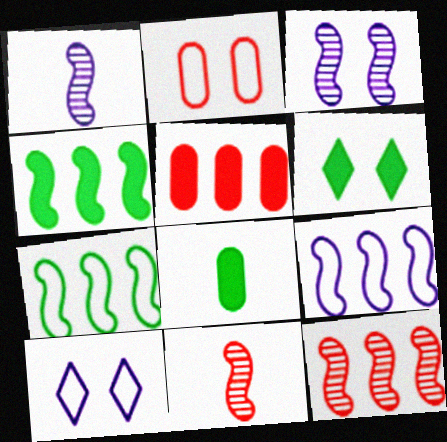[[2, 3, 6], 
[4, 6, 8], 
[4, 9, 12], 
[8, 10, 12]]